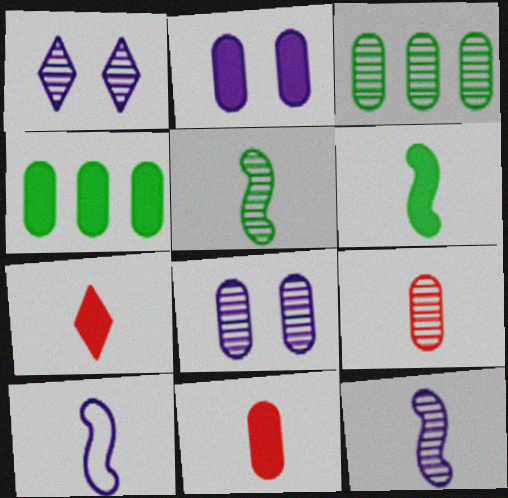[[2, 4, 11], 
[3, 8, 9]]